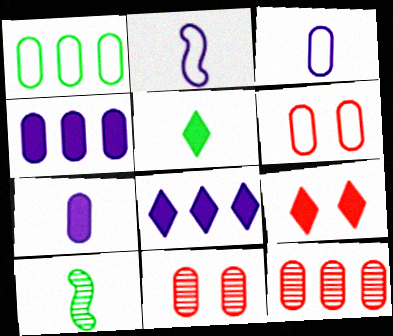[[1, 3, 6], 
[1, 4, 12], 
[1, 7, 11], 
[5, 8, 9], 
[6, 8, 10]]